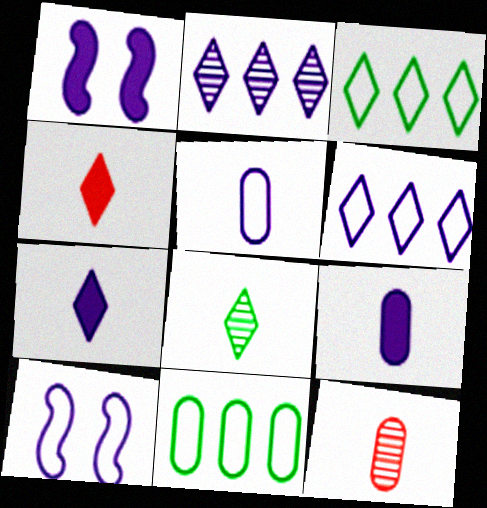[[1, 2, 5], 
[1, 3, 12], 
[2, 9, 10], 
[5, 6, 10]]